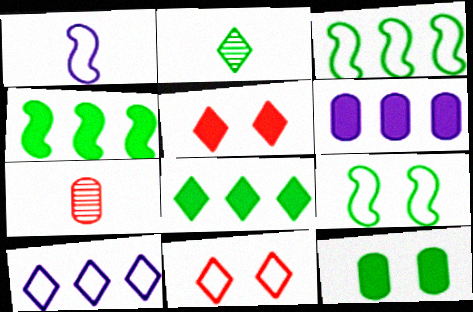[[2, 3, 12], 
[2, 5, 10]]